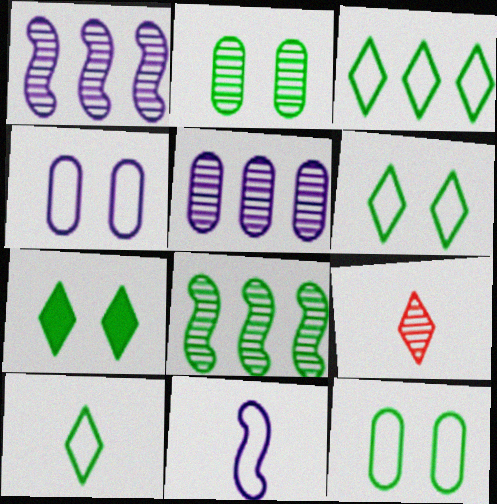[[1, 2, 9], 
[3, 6, 10]]